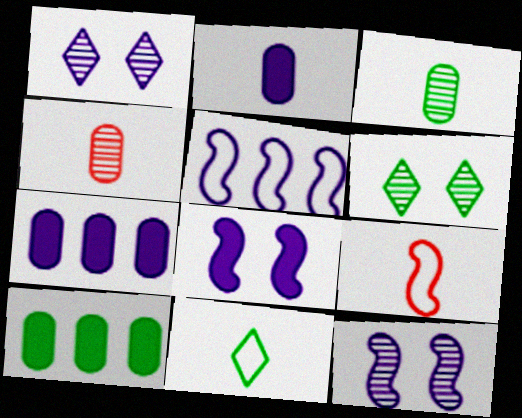[[1, 2, 5], 
[1, 9, 10], 
[6, 7, 9]]